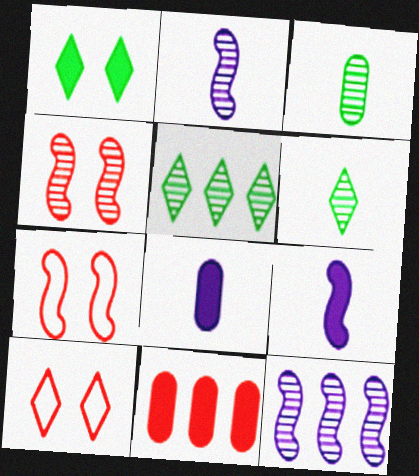[[1, 9, 11], 
[5, 7, 8]]